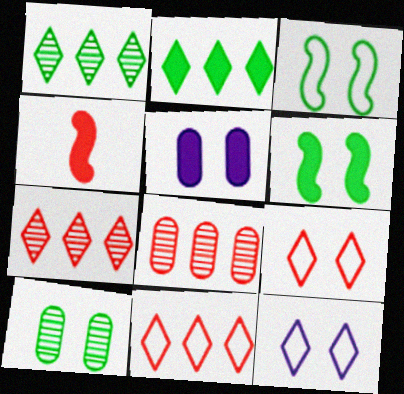[[2, 4, 5], 
[4, 8, 9]]